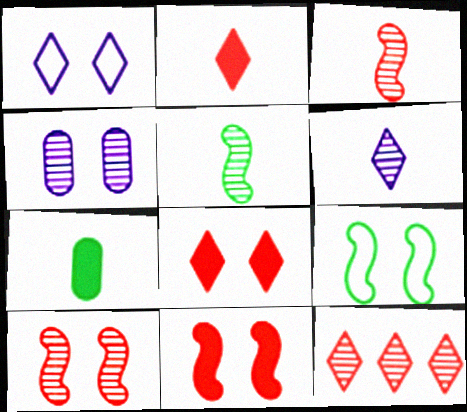[[4, 5, 12], 
[4, 8, 9]]